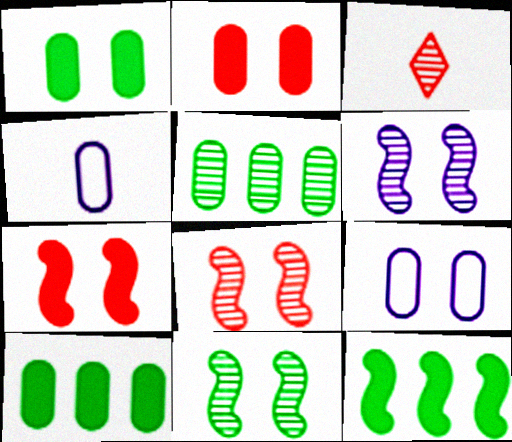[[2, 4, 5], 
[3, 5, 6], 
[3, 9, 12], 
[6, 8, 11]]